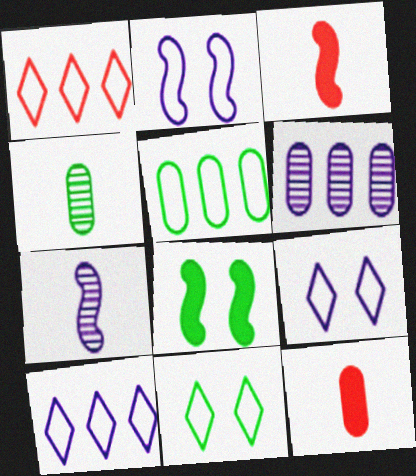[[3, 6, 11]]